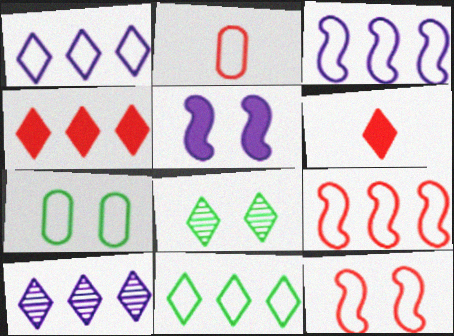[[1, 6, 8], 
[4, 10, 11]]